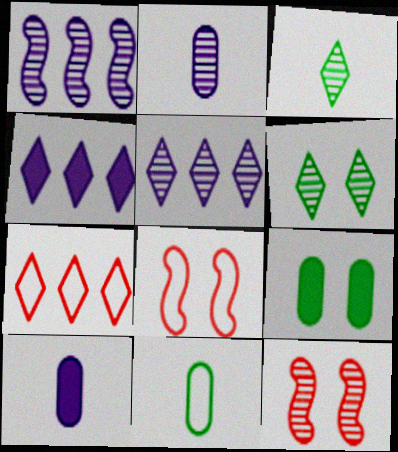[[4, 11, 12]]